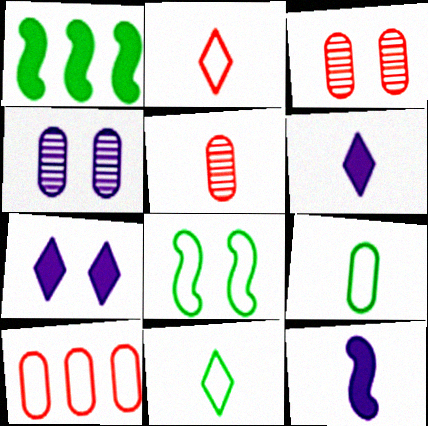[[1, 2, 4], 
[3, 7, 8], 
[5, 11, 12]]